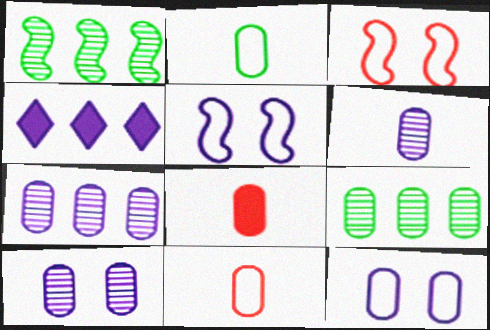[[2, 6, 8], 
[4, 5, 6], 
[6, 7, 10], 
[8, 9, 12]]